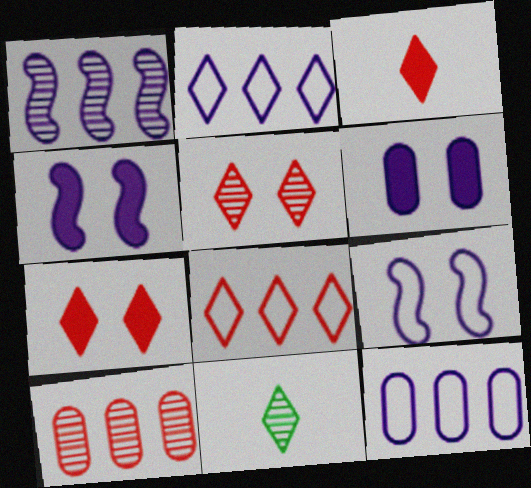[[2, 7, 11], 
[3, 5, 8]]